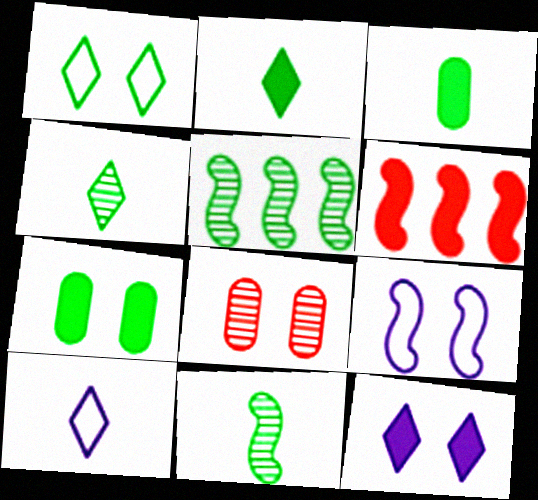[[1, 3, 5], 
[3, 6, 12], 
[6, 9, 11]]